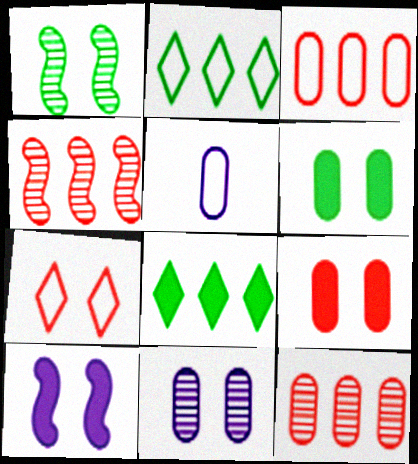[[5, 6, 12]]